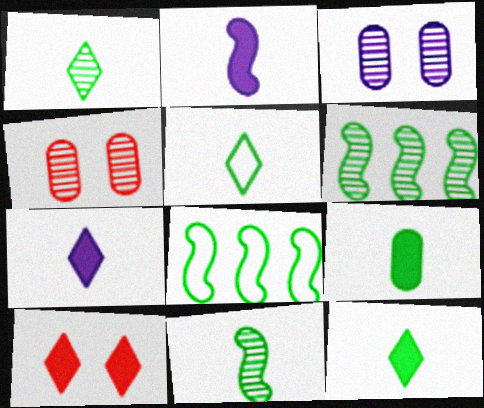[[1, 5, 12], 
[4, 7, 8], 
[5, 9, 11]]